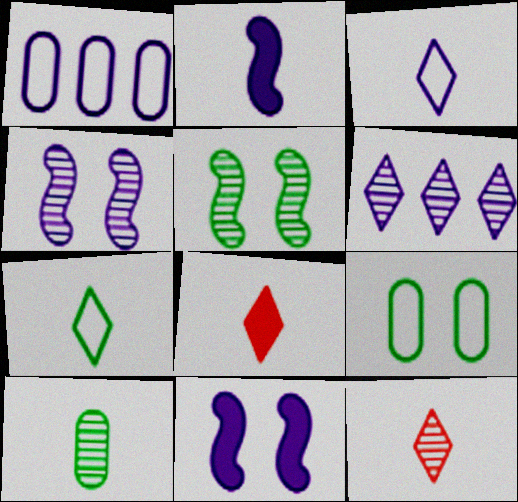[[1, 5, 8]]